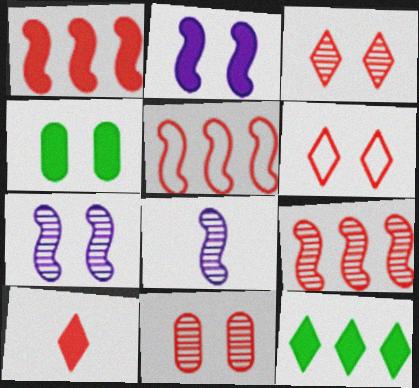[[1, 5, 9], 
[4, 6, 7], 
[5, 10, 11]]